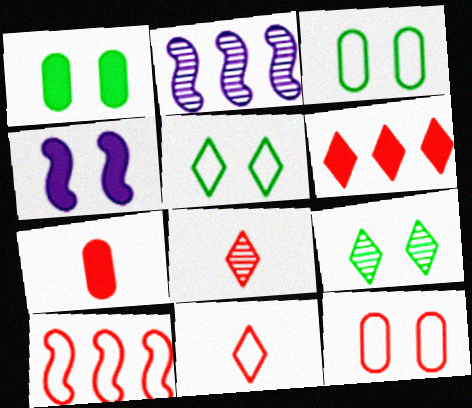[[1, 2, 11], 
[2, 5, 7], 
[4, 9, 12], 
[10, 11, 12]]